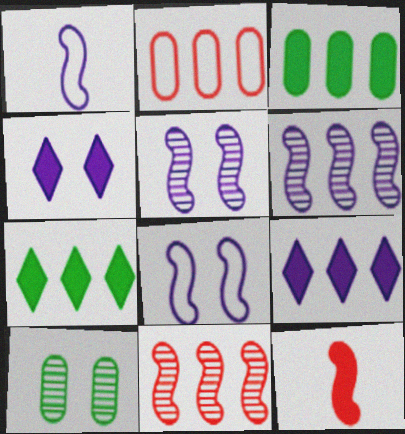[[2, 6, 7], 
[3, 4, 12]]